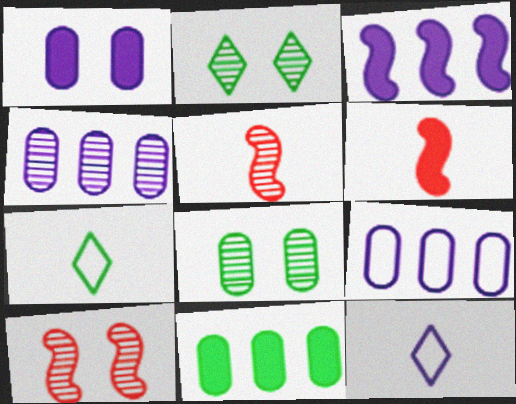[[2, 4, 5], 
[2, 6, 9], 
[10, 11, 12]]